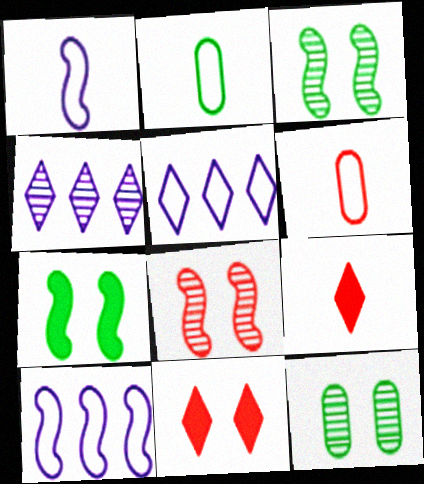[[4, 6, 7], 
[9, 10, 12]]